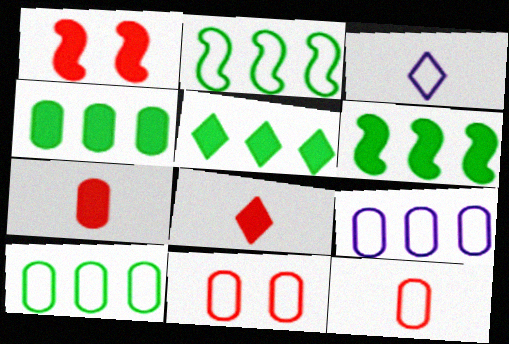[[2, 3, 11], 
[4, 5, 6]]